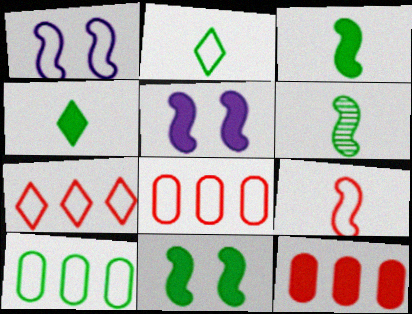[[1, 2, 8], 
[4, 5, 12]]